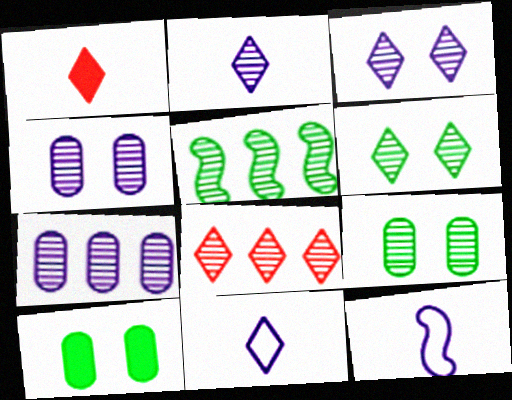[[2, 6, 8], 
[5, 7, 8], 
[8, 10, 12]]